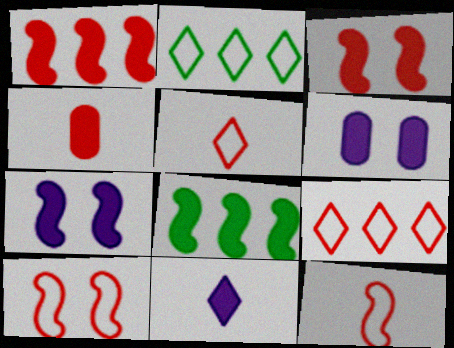[]